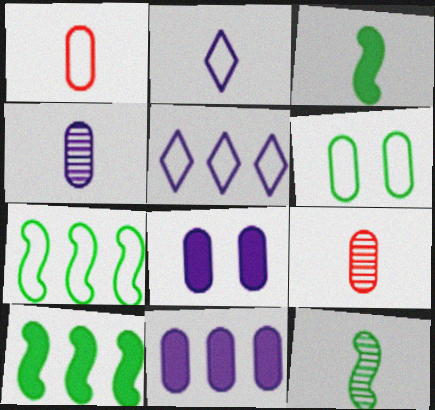[[2, 3, 9], 
[6, 9, 11]]